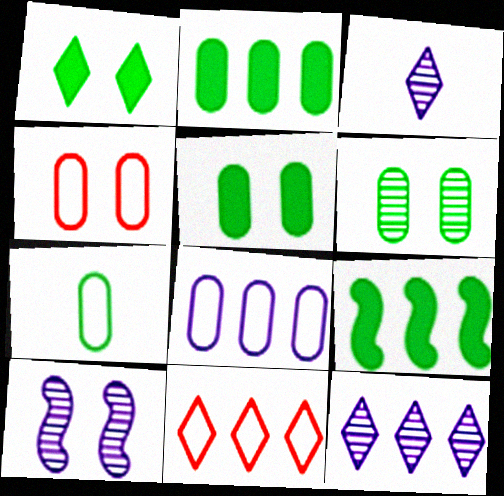[[1, 3, 11], 
[1, 4, 10], 
[2, 6, 7], 
[3, 4, 9], 
[4, 7, 8]]